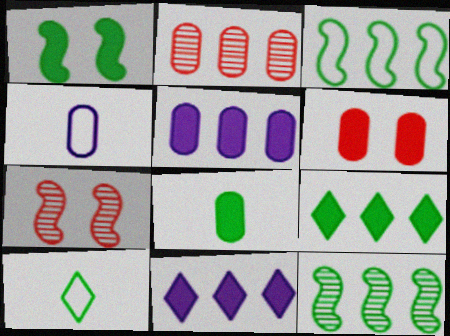[[1, 8, 9], 
[2, 3, 11], 
[4, 7, 9], 
[5, 6, 8], 
[5, 7, 10]]